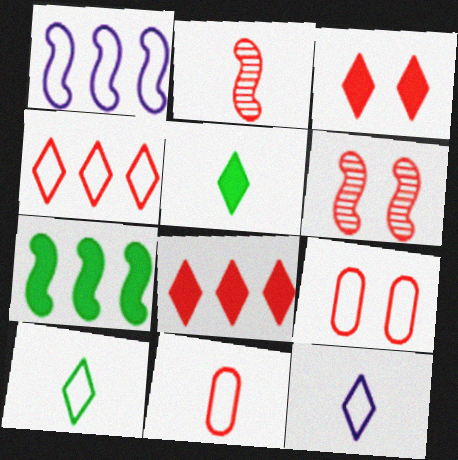[[1, 9, 10], 
[2, 8, 9], 
[3, 6, 9], 
[6, 8, 11]]